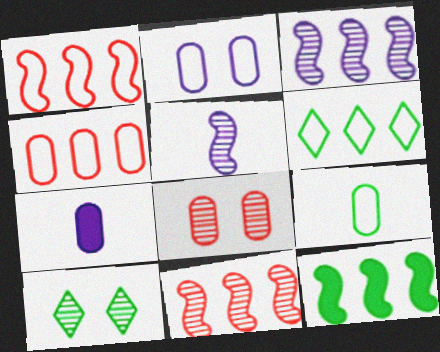[[1, 3, 12], 
[1, 7, 10], 
[2, 4, 9], 
[9, 10, 12]]